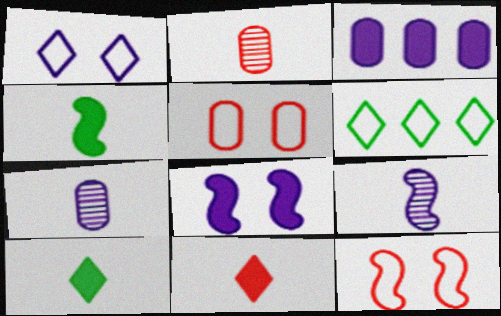[[1, 3, 9], 
[2, 6, 8]]